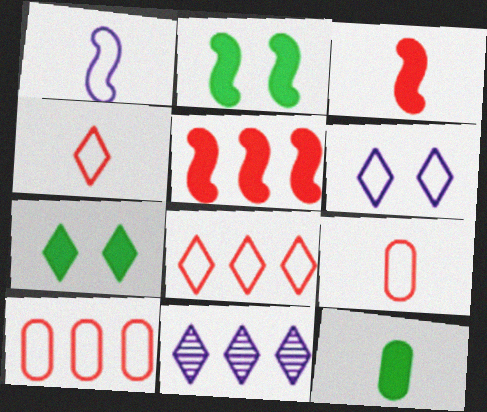[[2, 9, 11], 
[4, 7, 11]]